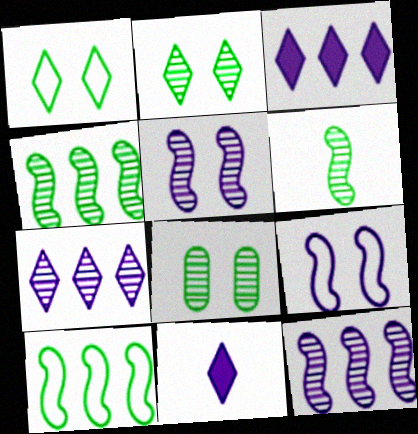[]